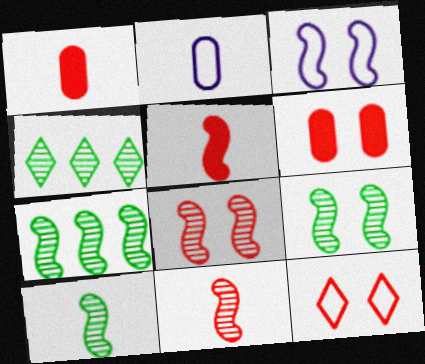[[1, 3, 4], 
[3, 5, 7], 
[6, 8, 12], 
[7, 9, 10]]